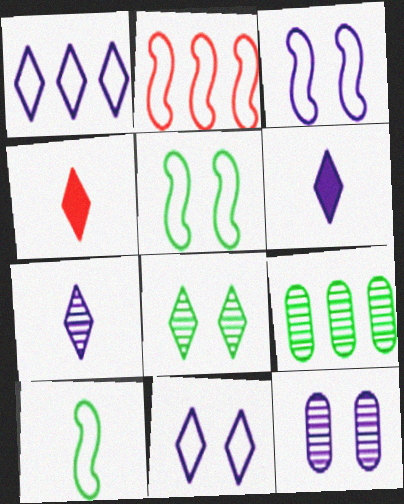[[1, 4, 8], 
[2, 3, 10], 
[3, 4, 9]]